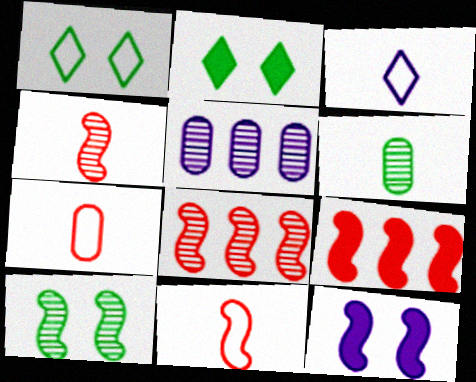[[2, 5, 11], 
[3, 5, 12]]